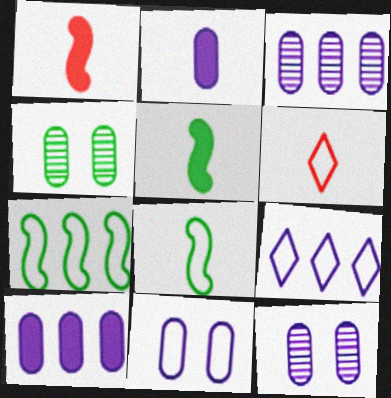[[1, 4, 9], 
[2, 3, 11], 
[6, 7, 11]]